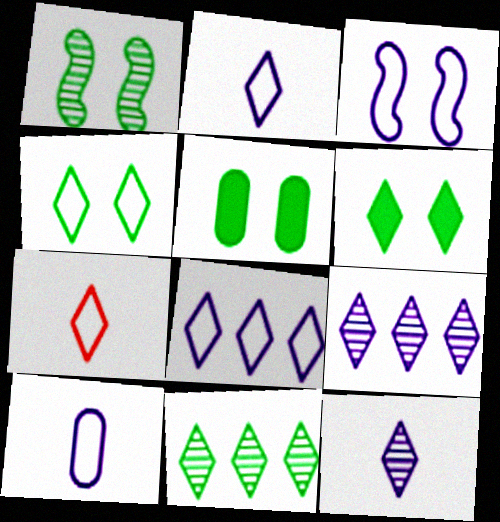[[1, 4, 5], 
[3, 8, 10], 
[4, 7, 8], 
[6, 7, 9]]